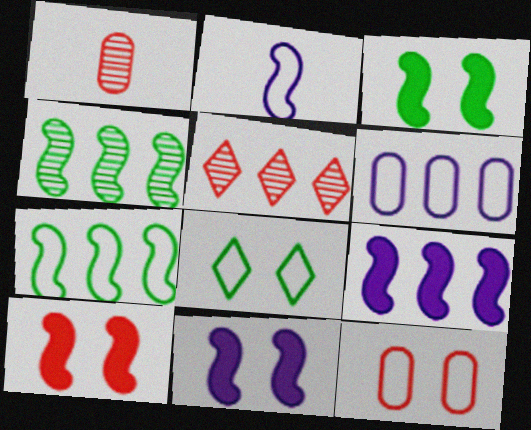[[1, 8, 9], 
[2, 4, 10], 
[3, 10, 11]]